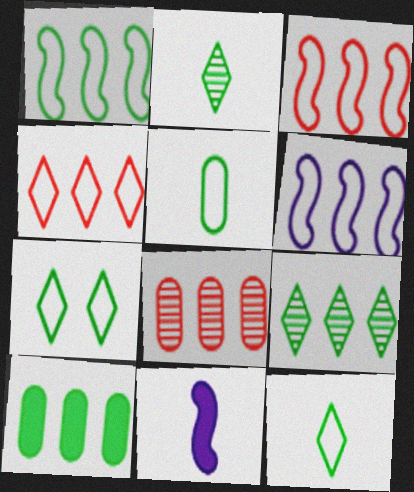[[1, 3, 6], 
[1, 5, 7], 
[1, 9, 10], 
[7, 8, 11]]